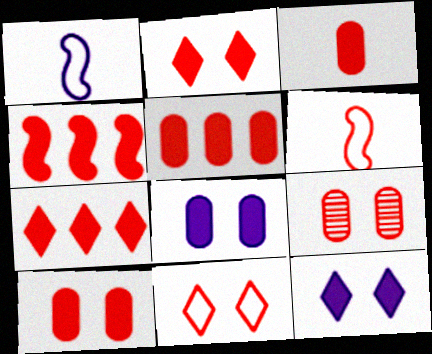[[2, 3, 4], 
[3, 5, 10], 
[4, 5, 7], 
[6, 7, 9]]